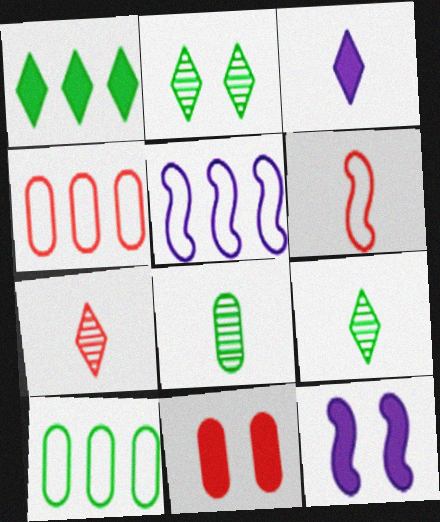[[3, 6, 8], 
[4, 9, 12], 
[5, 9, 11], 
[7, 10, 12]]